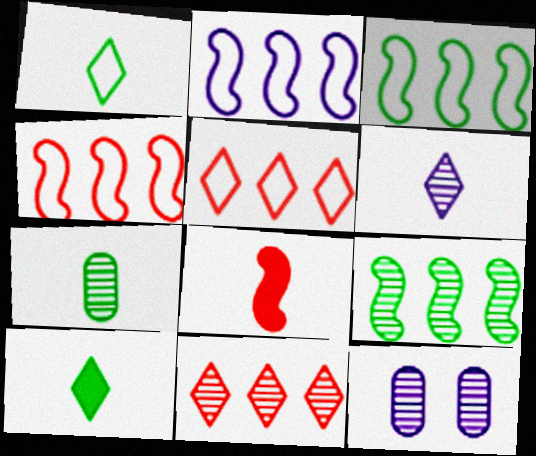[[2, 3, 4], 
[4, 10, 12]]